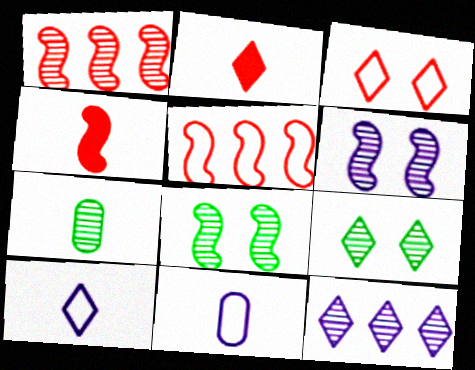[[4, 7, 10]]